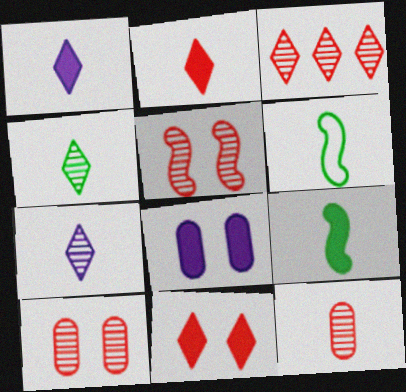[[1, 6, 12], 
[3, 5, 12], 
[3, 6, 8]]